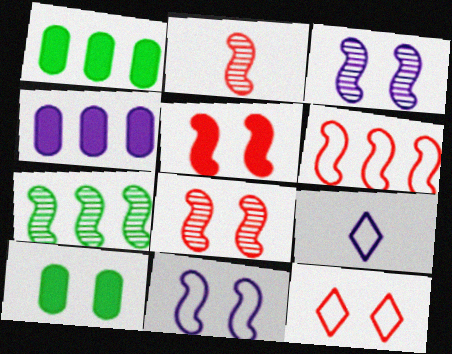[[1, 8, 9], 
[2, 3, 7], 
[2, 5, 6], 
[3, 4, 9], 
[3, 10, 12]]